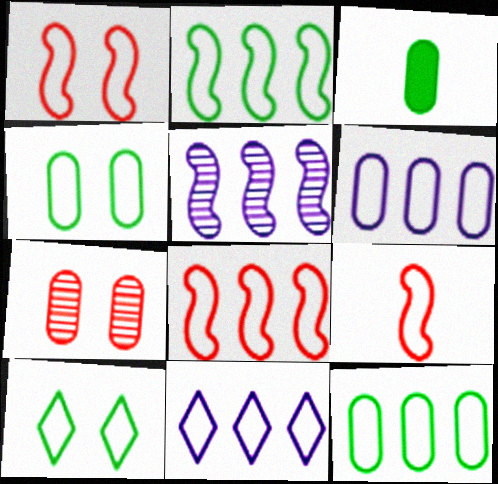[[1, 8, 9], 
[3, 6, 7], 
[4, 9, 11], 
[6, 9, 10], 
[8, 11, 12]]